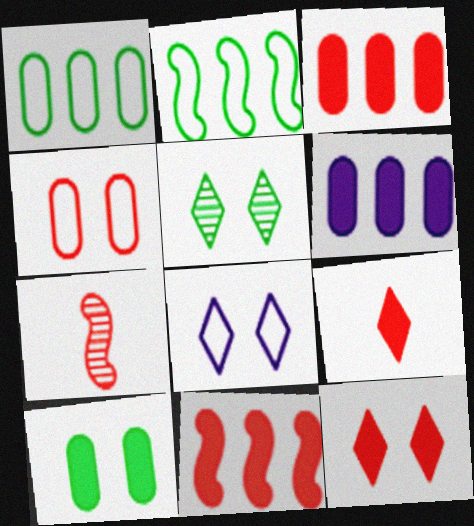[[5, 8, 12]]